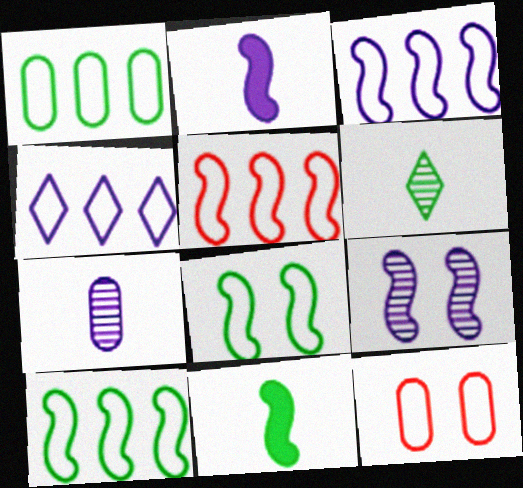[[1, 4, 5], 
[2, 3, 9], 
[3, 5, 10], 
[5, 9, 11]]